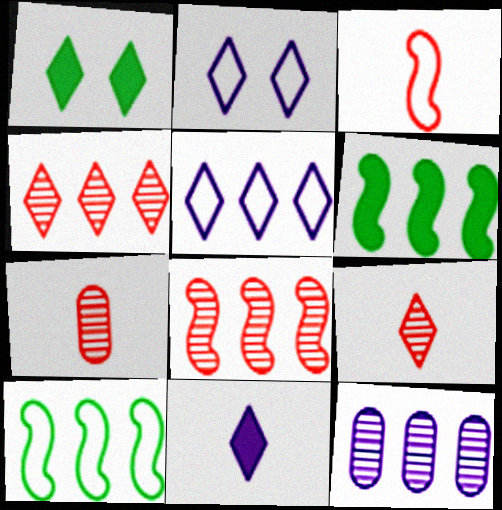[[1, 3, 12], 
[1, 5, 9], 
[2, 6, 7]]